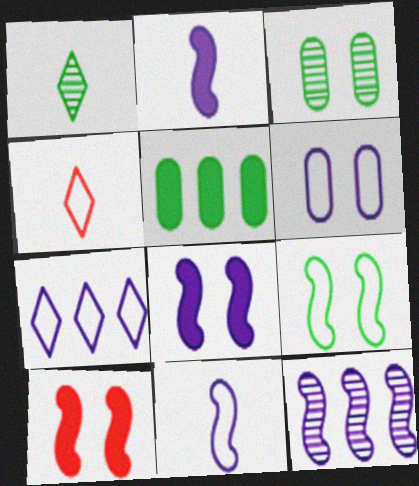[[1, 5, 9], 
[6, 7, 11], 
[8, 11, 12]]